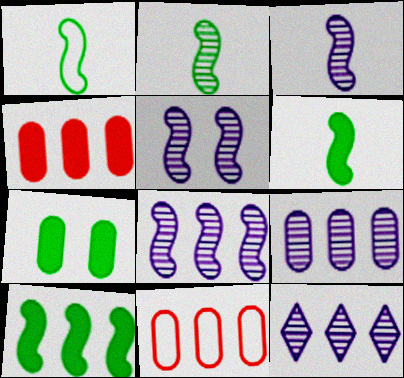[[1, 2, 6], 
[3, 5, 8], 
[8, 9, 12], 
[10, 11, 12]]